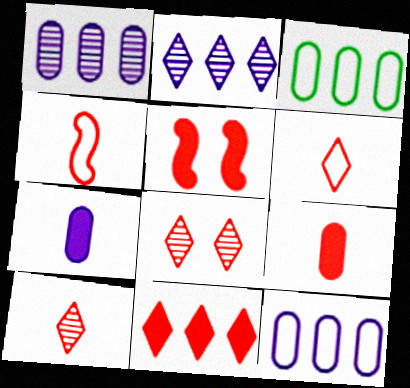[[4, 9, 10], 
[5, 9, 11], 
[6, 8, 11]]